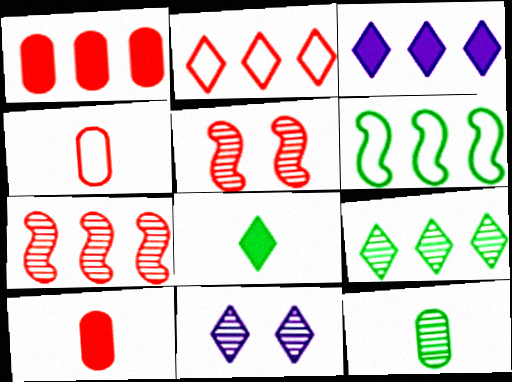[[1, 2, 7], 
[2, 3, 9], 
[2, 5, 10], 
[2, 8, 11], 
[6, 10, 11], 
[7, 11, 12]]